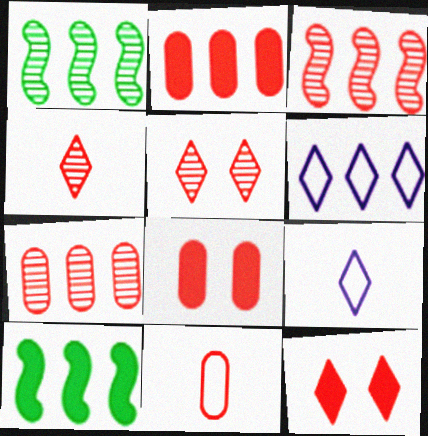[[1, 2, 6], 
[1, 8, 9], 
[3, 11, 12], 
[6, 7, 10], 
[7, 8, 11]]